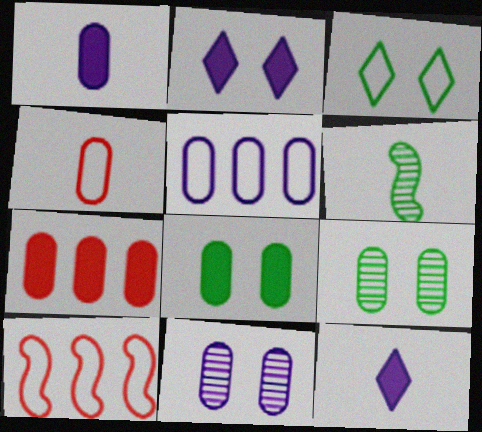[[1, 5, 11], 
[1, 7, 8], 
[4, 6, 12], 
[9, 10, 12]]